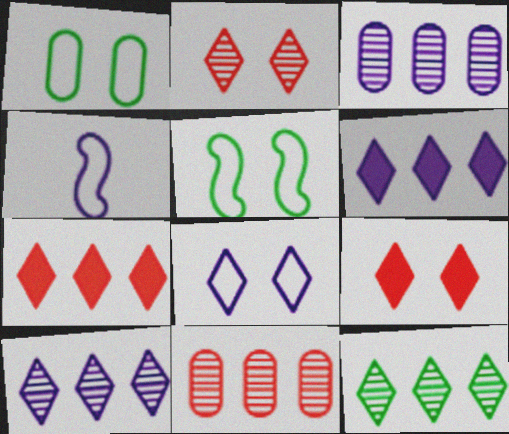[]